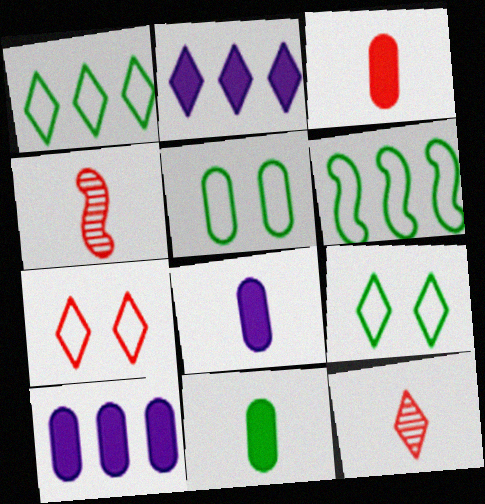[[2, 4, 5], 
[2, 9, 12], 
[3, 8, 11], 
[4, 9, 10]]